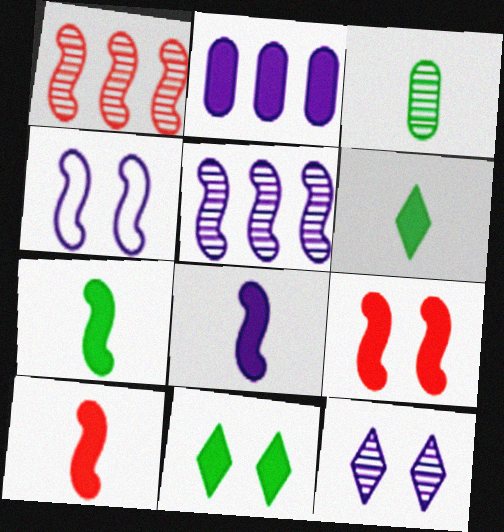[[1, 3, 12], 
[1, 4, 7], 
[2, 6, 9], 
[2, 10, 11], 
[4, 5, 8], 
[7, 8, 10]]